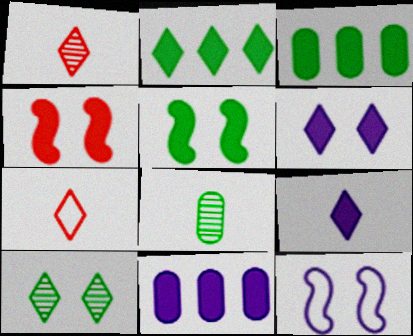[[1, 3, 12], 
[3, 4, 9]]